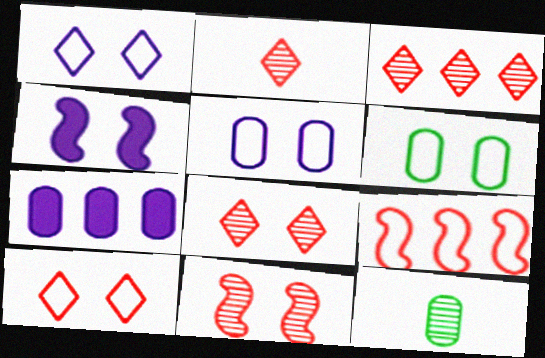[[2, 3, 8], 
[4, 6, 8]]